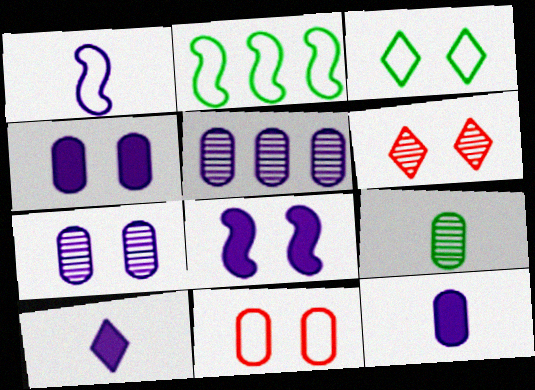[[2, 6, 12]]